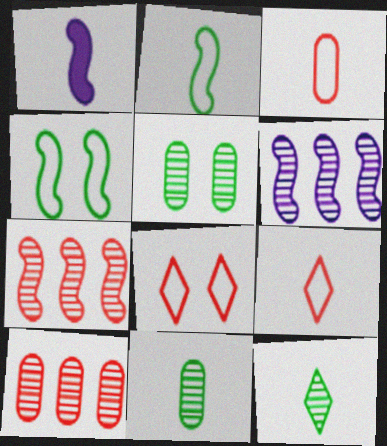[[1, 3, 12], 
[1, 4, 7], 
[1, 9, 11]]